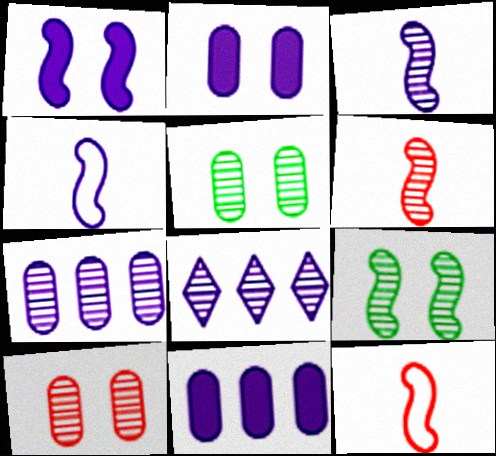[[2, 4, 8], 
[5, 6, 8]]